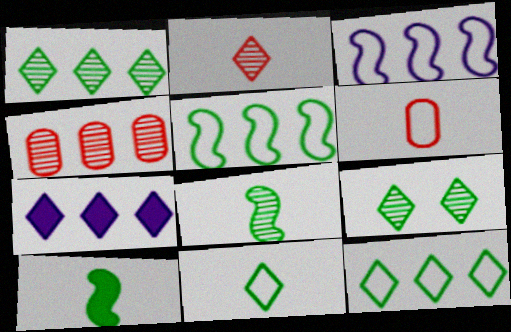[[4, 5, 7]]